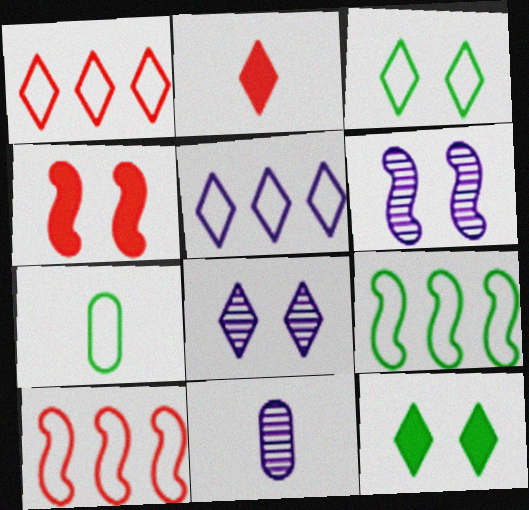[[3, 7, 9], 
[10, 11, 12]]